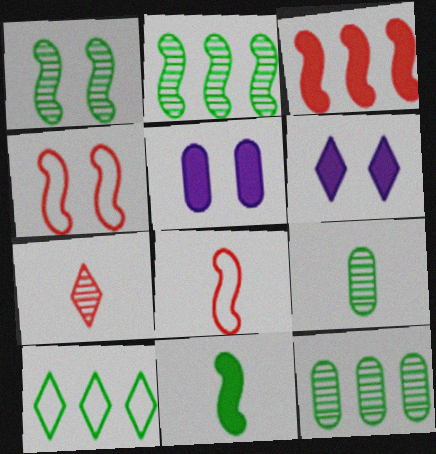[[6, 7, 10], 
[6, 8, 12]]